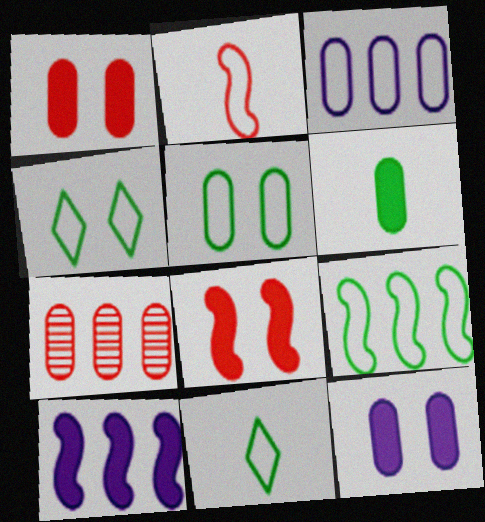[[2, 3, 4], 
[5, 9, 11]]